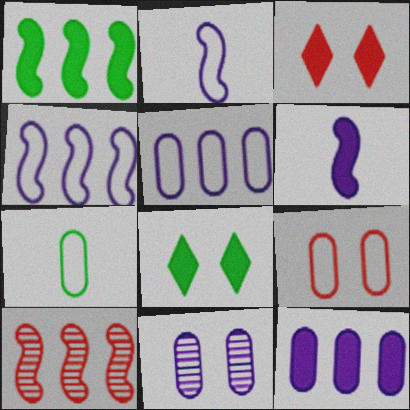[[1, 4, 10], 
[5, 7, 9]]